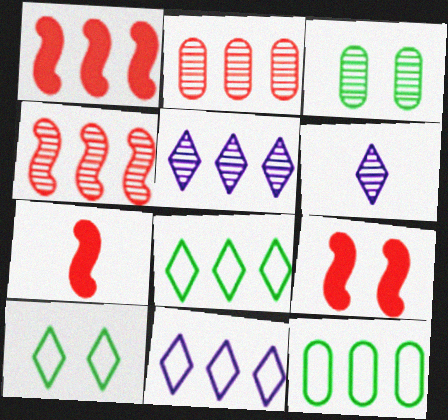[[1, 5, 12], 
[1, 7, 9], 
[3, 4, 6], 
[3, 7, 11], 
[6, 9, 12]]